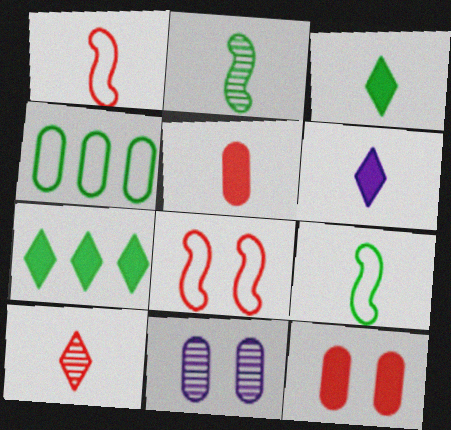[[1, 5, 10], 
[1, 7, 11], 
[4, 5, 11]]